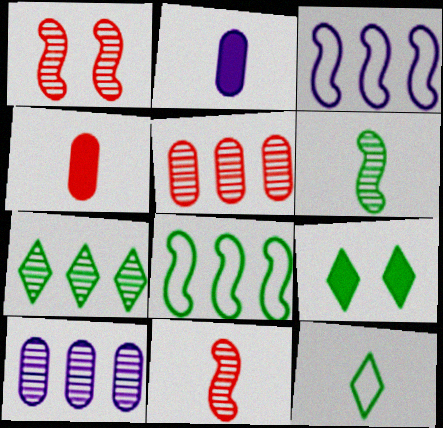[[2, 11, 12], 
[7, 9, 12]]